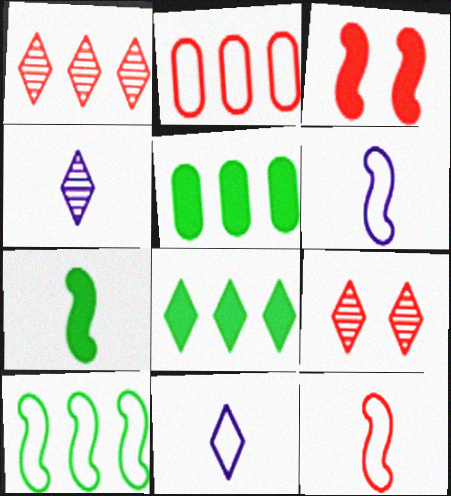[[5, 6, 9], 
[8, 9, 11]]